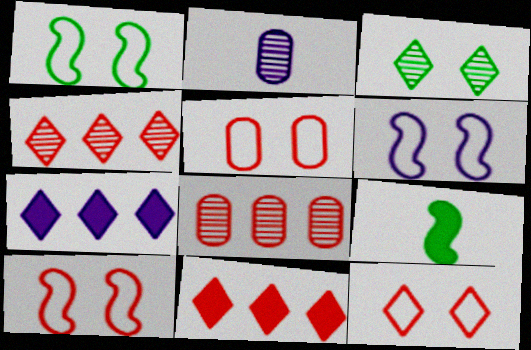[[1, 2, 11], 
[1, 6, 10], 
[2, 6, 7], 
[5, 10, 12]]